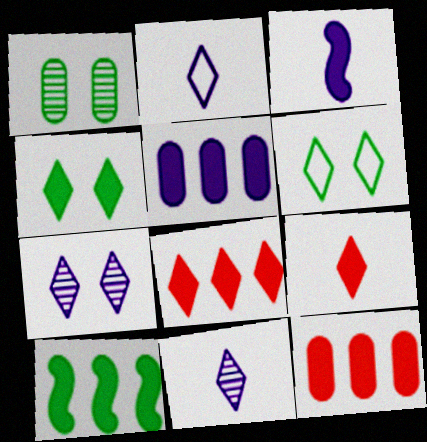[[3, 4, 12], 
[5, 8, 10], 
[6, 8, 11]]